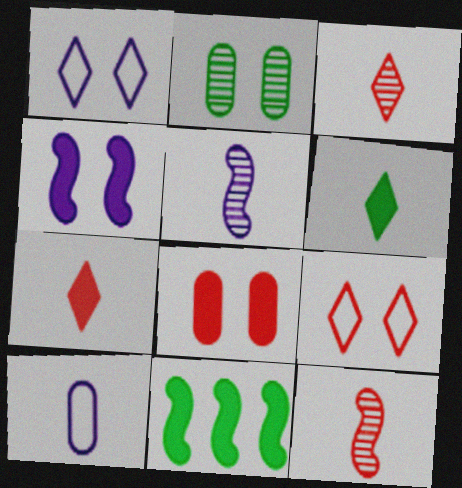[[2, 4, 9], 
[6, 10, 12]]